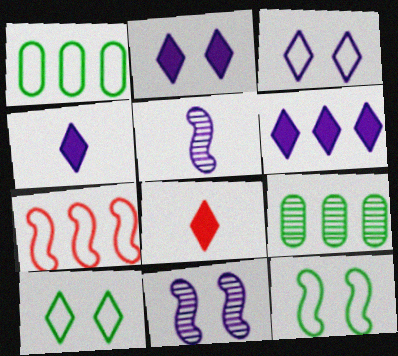[[1, 8, 11], 
[2, 4, 6], 
[6, 7, 9]]